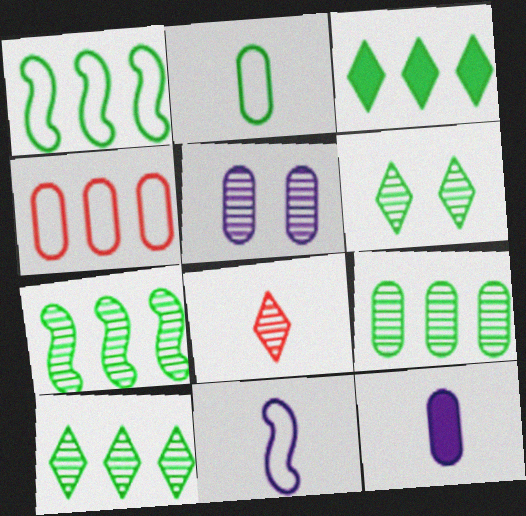[[1, 3, 9], 
[5, 7, 8], 
[7, 9, 10]]